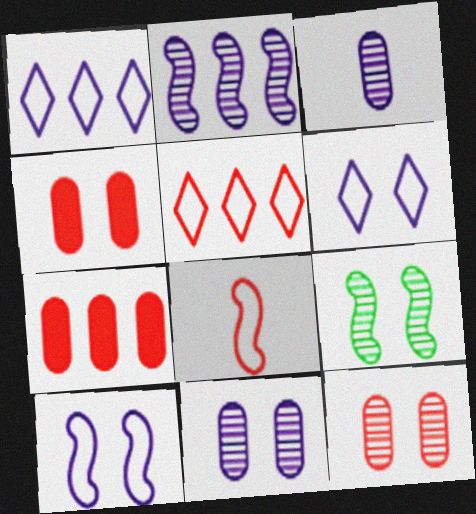[[4, 6, 9]]